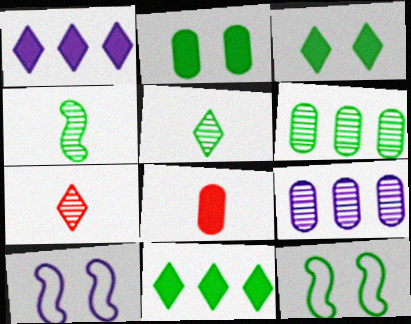[]